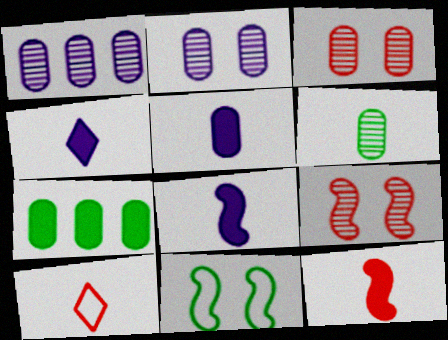[[1, 3, 6], 
[4, 5, 8], 
[6, 8, 10]]